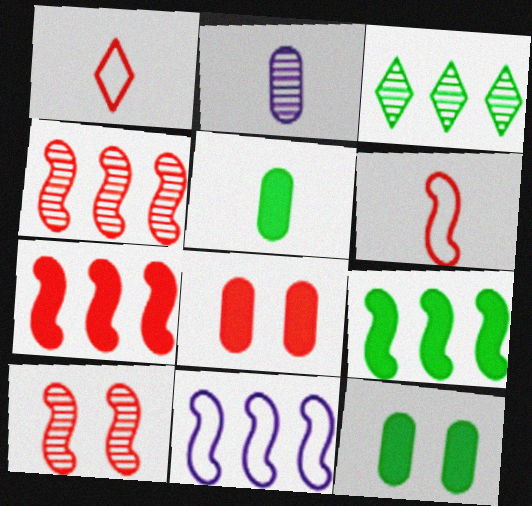[[1, 4, 8], 
[2, 3, 10], 
[4, 9, 11], 
[6, 7, 10]]